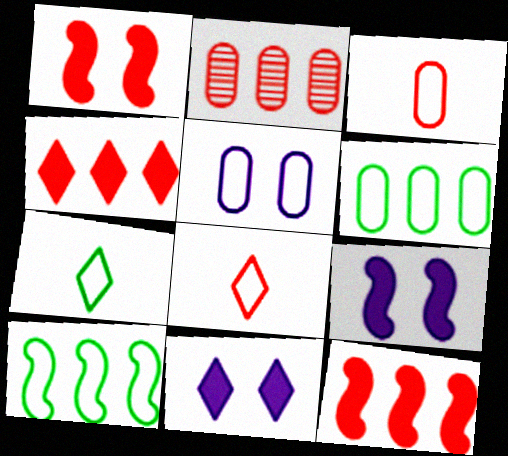[[1, 2, 8], 
[2, 7, 9], 
[3, 5, 6], 
[5, 8, 10]]